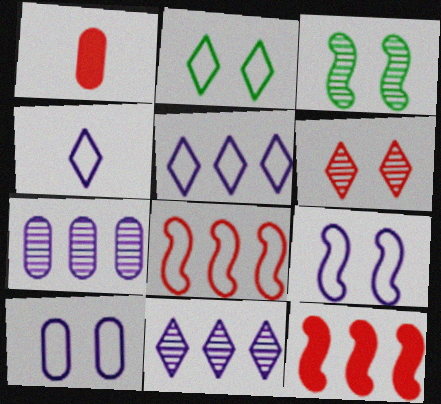[[1, 3, 5], 
[1, 6, 8]]